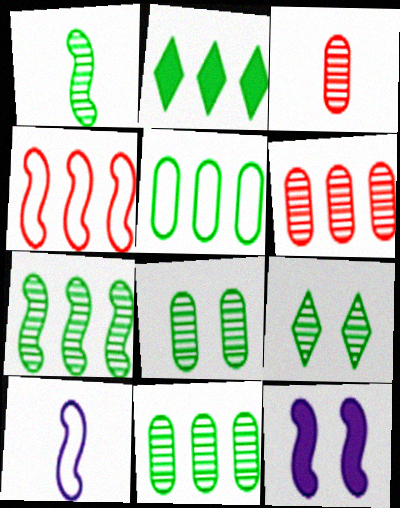[[1, 4, 12], 
[1, 9, 11], 
[2, 5, 7]]